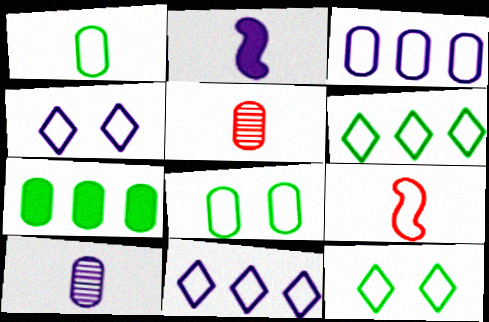[[3, 9, 12], 
[8, 9, 11]]